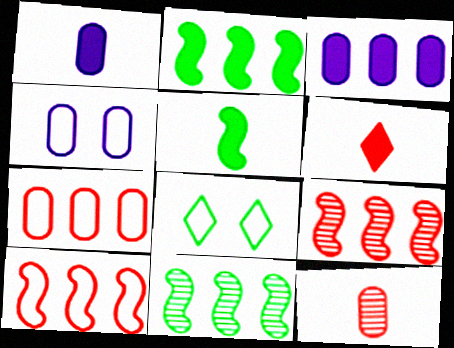[[1, 5, 6], 
[1, 8, 9], 
[4, 6, 11]]